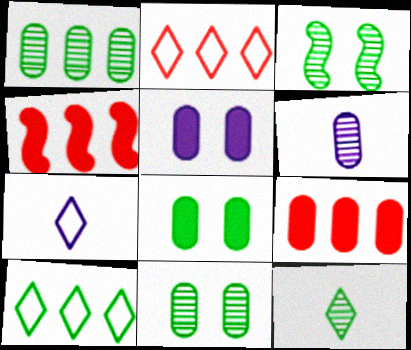[[1, 3, 12], 
[3, 7, 9], 
[4, 7, 11]]